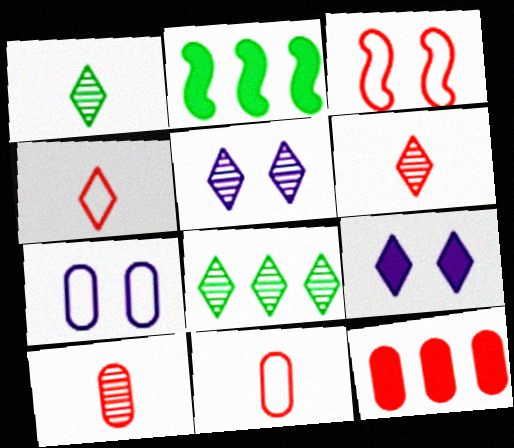[[2, 5, 11], 
[2, 6, 7], 
[3, 6, 12], 
[4, 8, 9], 
[5, 6, 8]]